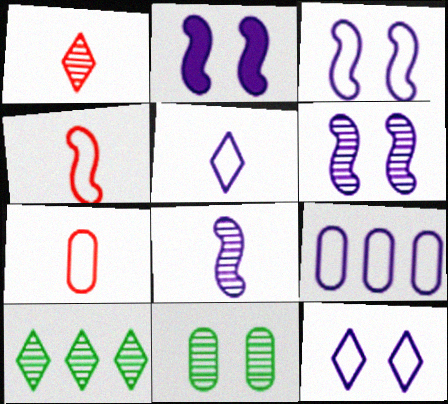[[2, 3, 6], 
[2, 7, 10], 
[3, 5, 9]]